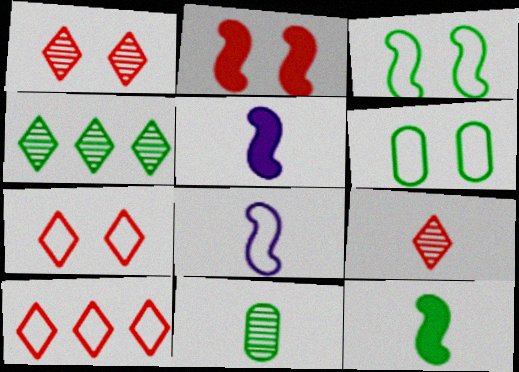[[4, 6, 12], 
[6, 8, 10]]